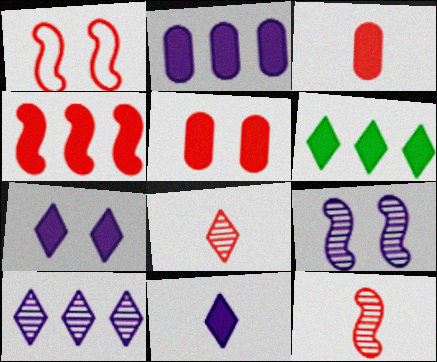[[1, 4, 12], 
[2, 4, 6]]